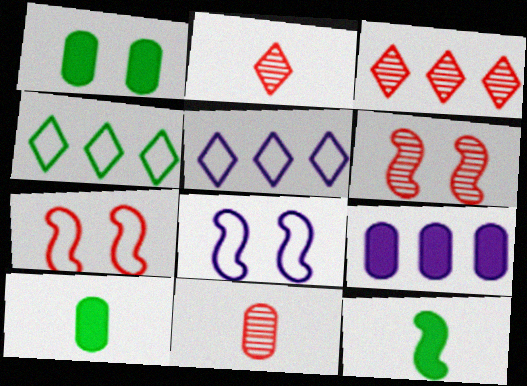[[3, 6, 11], 
[3, 8, 10], 
[5, 6, 10]]